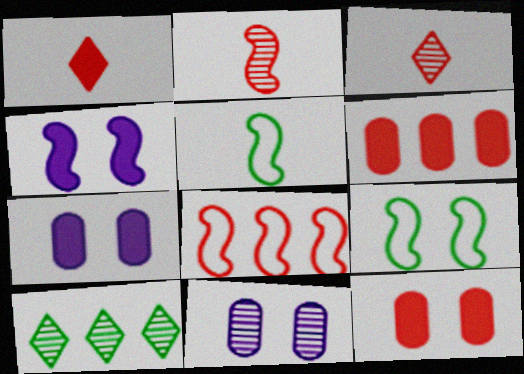[[2, 10, 11], 
[3, 8, 12]]